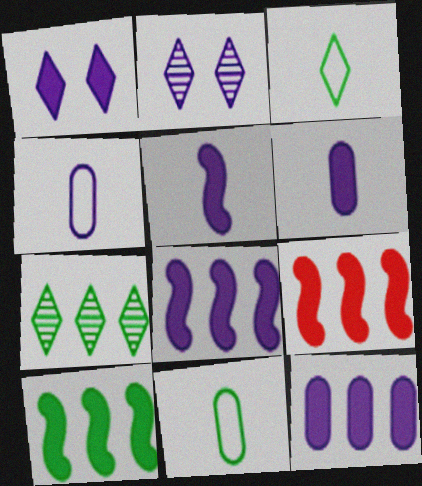[[1, 5, 12], 
[1, 6, 8], 
[2, 4, 8], 
[2, 9, 11], 
[8, 9, 10]]